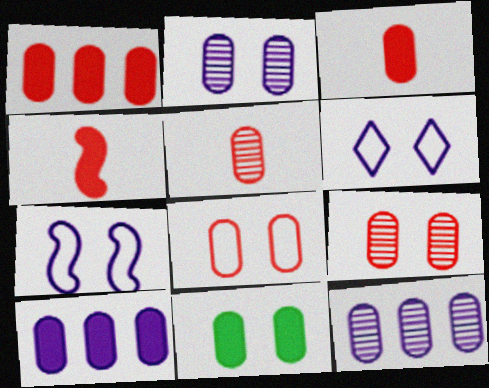[[1, 5, 8], 
[2, 8, 11], 
[3, 10, 11]]